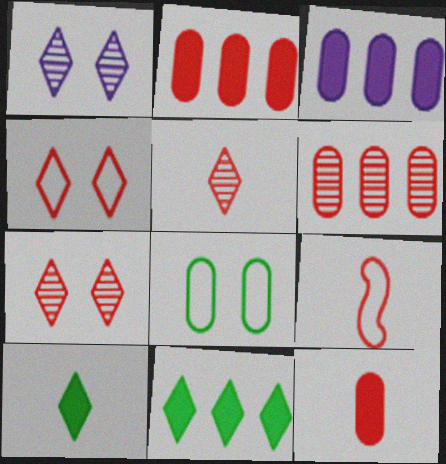[[2, 7, 9], 
[5, 9, 12]]